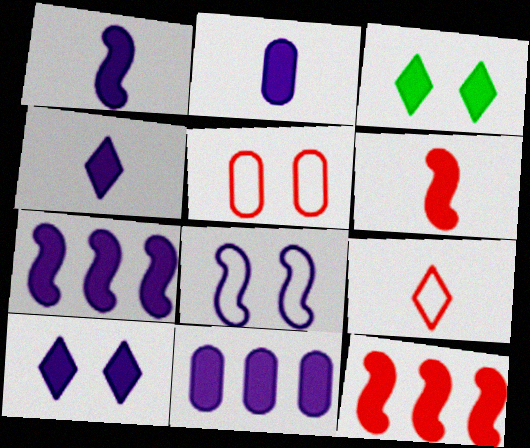[[1, 2, 4], 
[1, 10, 11], 
[2, 3, 12], 
[2, 7, 10], 
[3, 6, 11]]